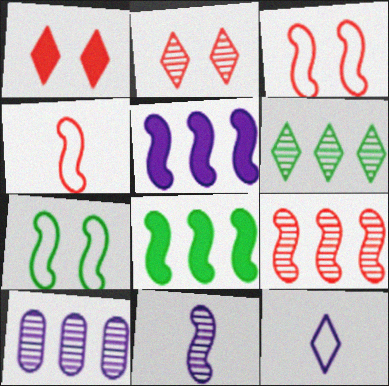[[1, 6, 12], 
[3, 8, 11], 
[6, 9, 10]]